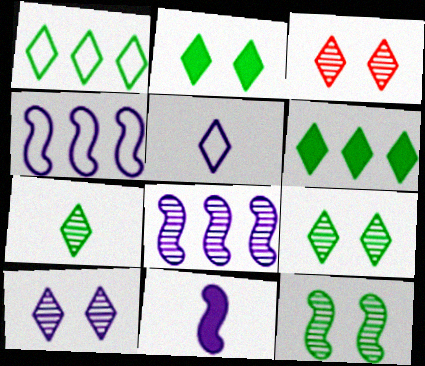[[1, 2, 7], 
[3, 5, 6], 
[3, 9, 10]]